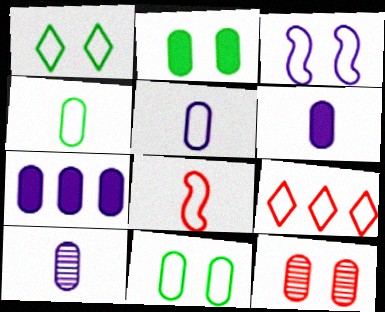[[3, 4, 9], 
[4, 7, 12], 
[5, 6, 10]]